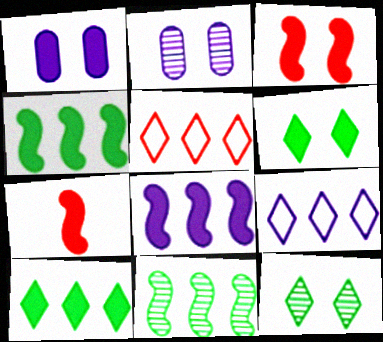[[1, 3, 6], 
[1, 7, 10]]